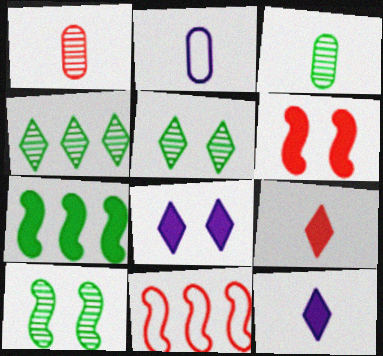[[2, 4, 6], 
[3, 4, 10], 
[3, 8, 11]]